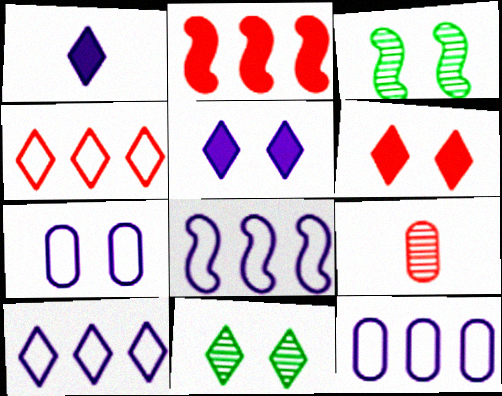[[1, 4, 11], 
[3, 6, 7], 
[8, 10, 12]]